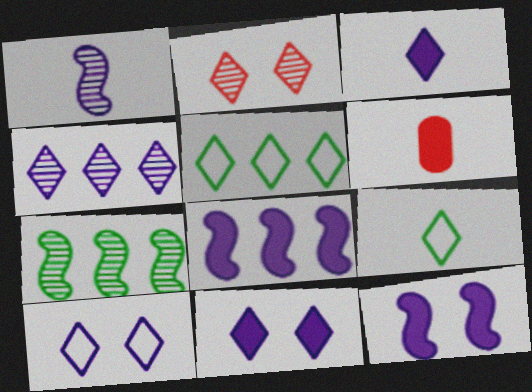[[1, 6, 9], 
[2, 3, 5], 
[3, 4, 10], 
[6, 7, 10]]